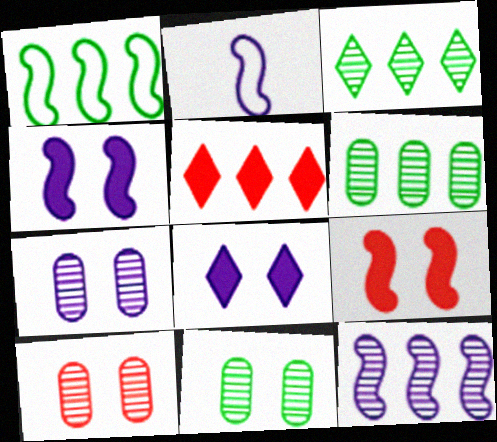[[2, 4, 12], 
[2, 5, 11], 
[7, 10, 11]]